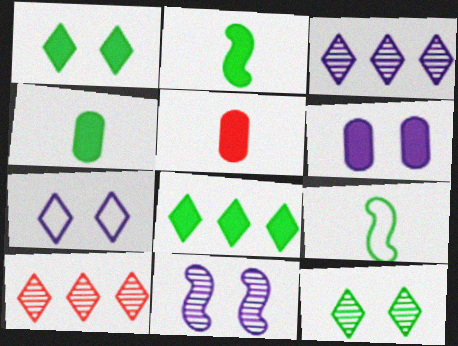[[6, 7, 11], 
[6, 9, 10]]